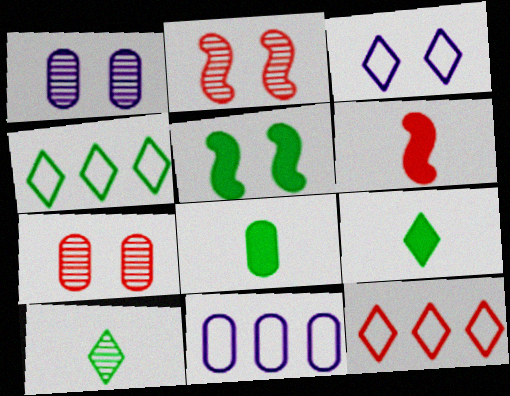[[1, 4, 6], 
[2, 9, 11], 
[3, 5, 7], 
[6, 7, 12], 
[7, 8, 11]]